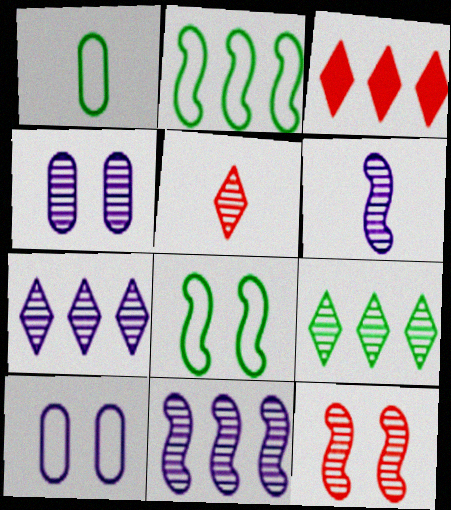[[4, 6, 7]]